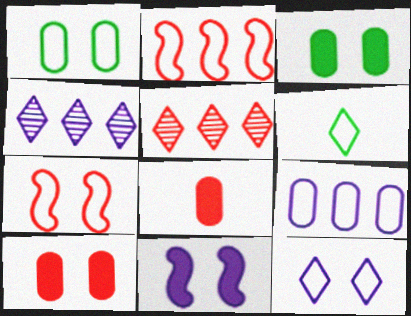[[1, 7, 12], 
[5, 7, 8], 
[6, 7, 9]]